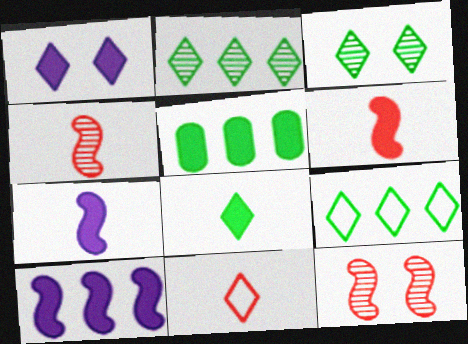[[1, 2, 11], 
[1, 5, 6], 
[3, 8, 9]]